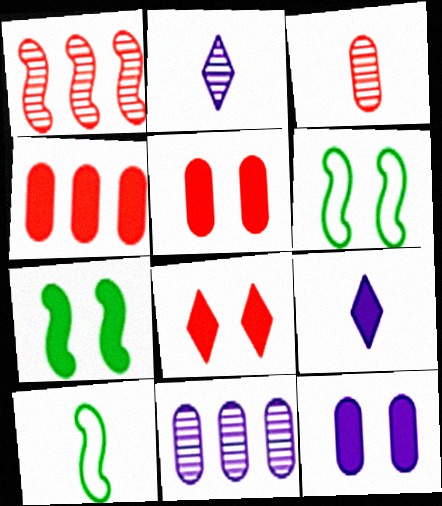[[2, 4, 6], 
[3, 9, 10], 
[4, 7, 9], 
[7, 8, 12], 
[8, 10, 11]]